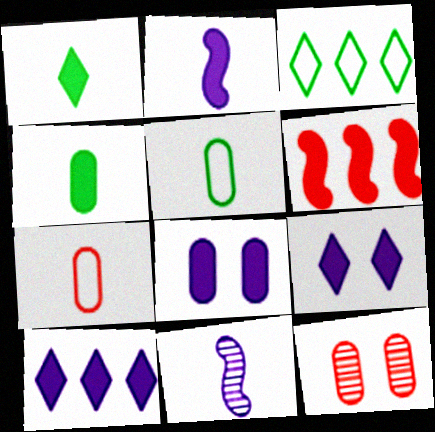[[1, 6, 8], 
[1, 7, 11], 
[2, 3, 12], 
[2, 8, 10], 
[4, 6, 9]]